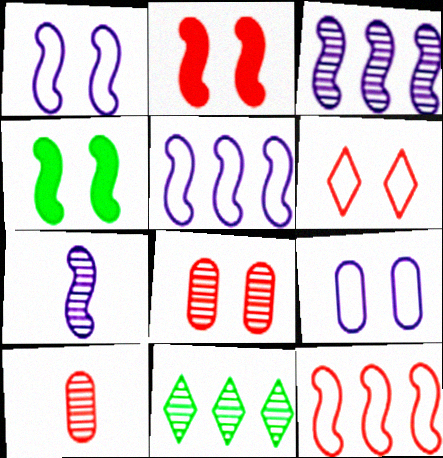[[2, 6, 8], 
[4, 7, 12], 
[7, 8, 11]]